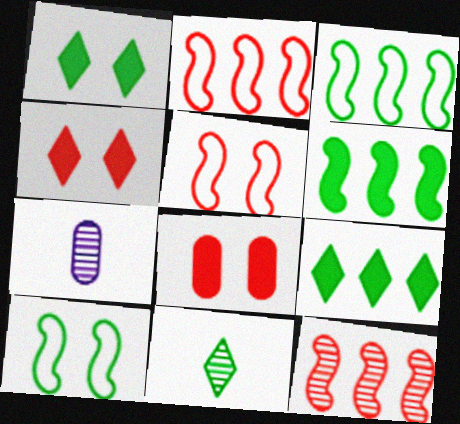[[1, 2, 7], 
[3, 4, 7], 
[5, 7, 9]]